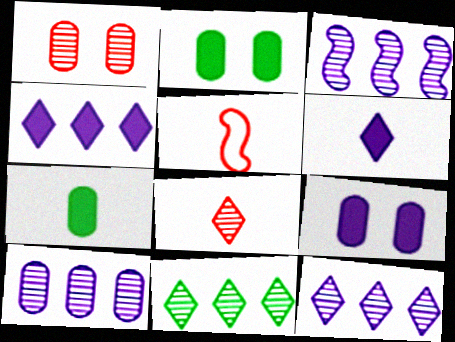[[2, 5, 12], 
[3, 10, 12], 
[5, 9, 11]]